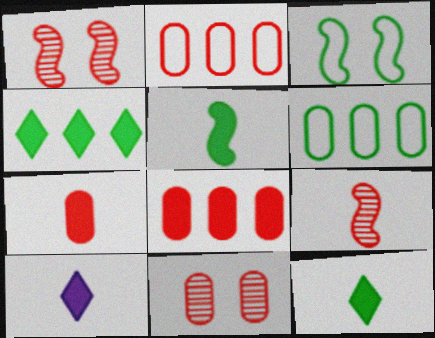[[1, 6, 10], 
[2, 7, 11], 
[5, 7, 10]]